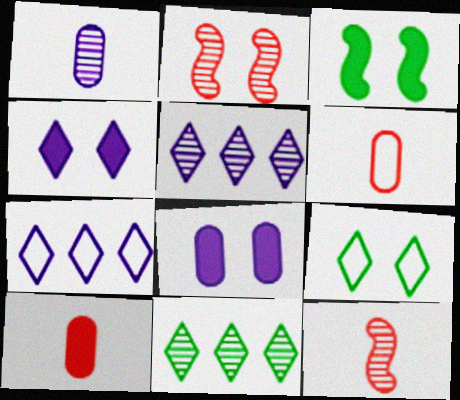[[1, 2, 11], 
[2, 8, 9], 
[3, 5, 6]]